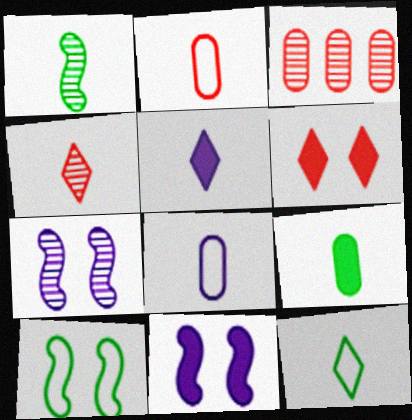[[1, 2, 5], 
[1, 9, 12], 
[3, 5, 10], 
[3, 11, 12], 
[4, 5, 12]]